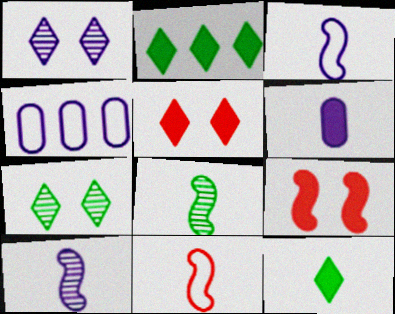[[2, 6, 9], 
[4, 5, 8]]